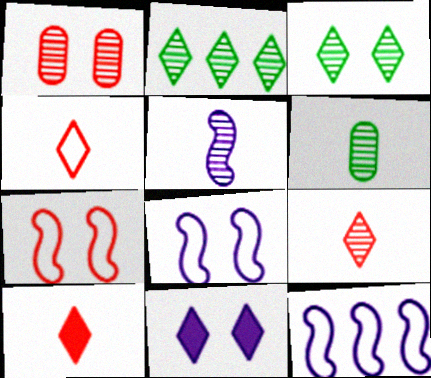[[1, 2, 5], 
[2, 4, 11], 
[4, 9, 10], 
[5, 6, 9]]